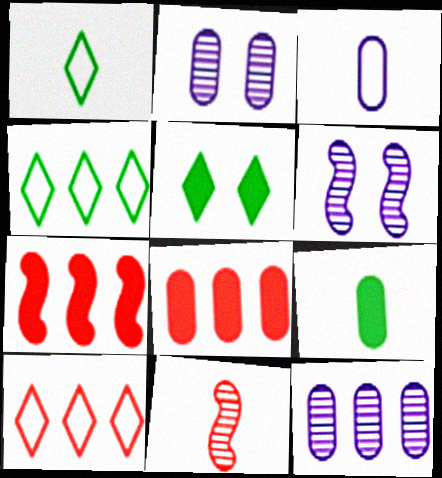[[1, 2, 7], 
[1, 6, 8], 
[4, 7, 12], 
[6, 9, 10]]